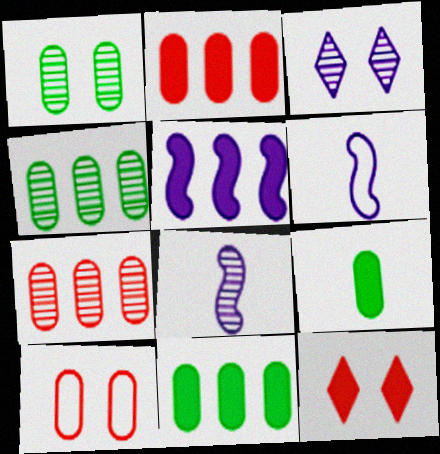[[4, 6, 12], 
[5, 9, 12]]